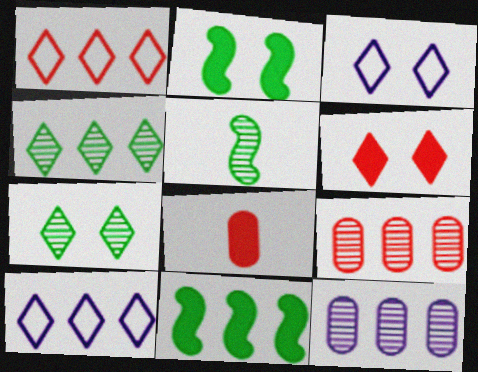[[1, 11, 12], 
[3, 6, 7], 
[9, 10, 11]]